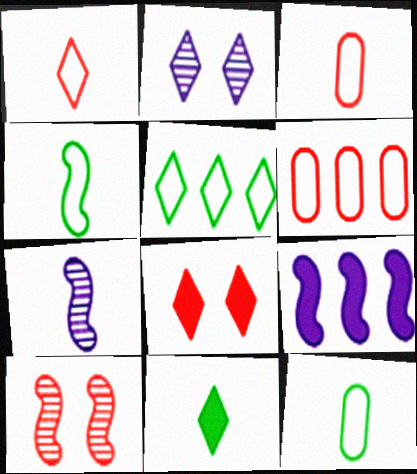[[3, 7, 11], 
[4, 9, 10]]